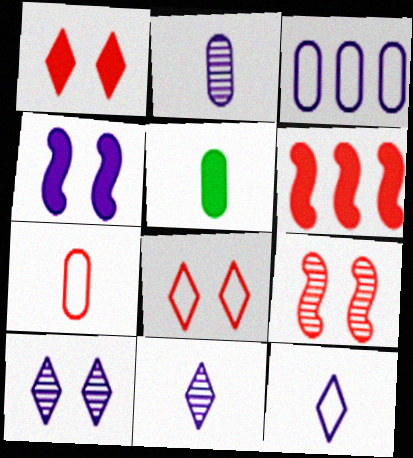[[2, 5, 7], 
[3, 4, 11]]